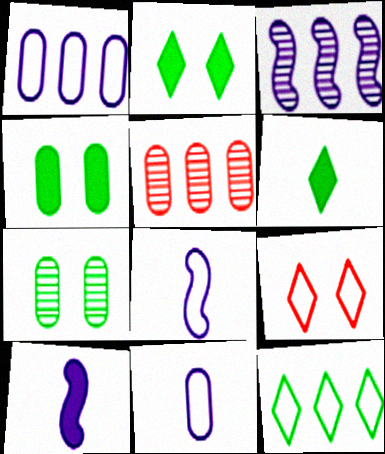[[2, 5, 8], 
[4, 5, 11]]